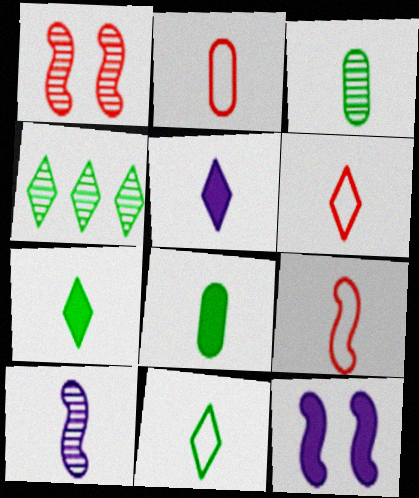[[2, 4, 12], 
[2, 6, 9], 
[2, 7, 10], 
[3, 5, 9], 
[6, 8, 10]]